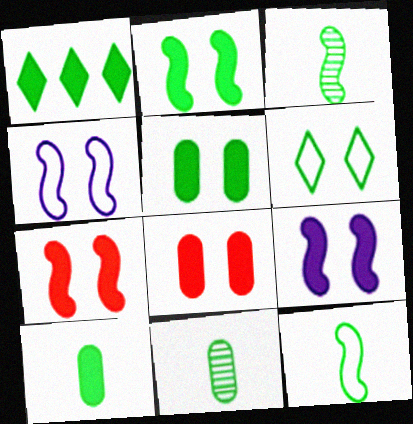[[1, 2, 10], 
[2, 7, 9]]